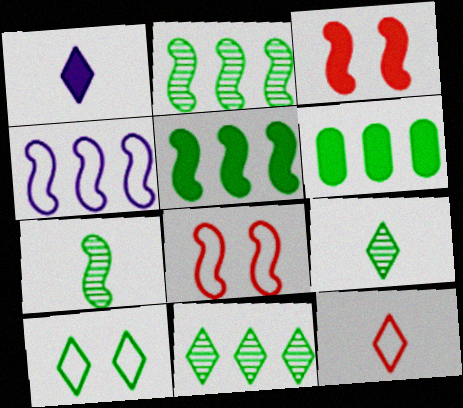[[1, 3, 6], 
[1, 9, 12], 
[3, 4, 7], 
[6, 7, 10]]